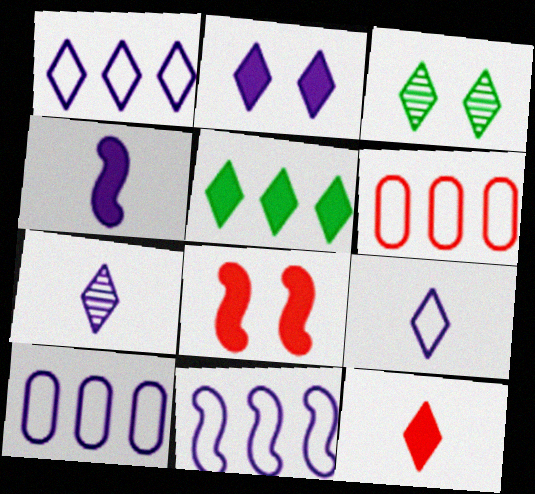[[1, 2, 7], 
[1, 3, 12], 
[1, 10, 11], 
[2, 5, 12], 
[3, 4, 6]]